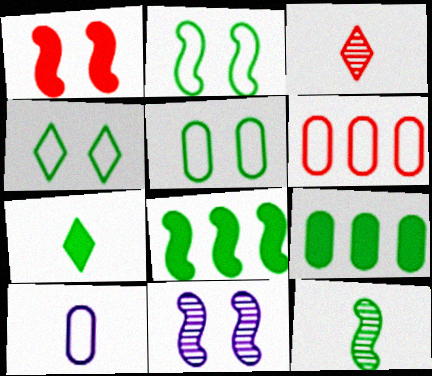[[1, 2, 11], 
[1, 3, 6], 
[2, 4, 5], 
[2, 8, 12], 
[4, 9, 12], 
[5, 6, 10], 
[6, 7, 11]]